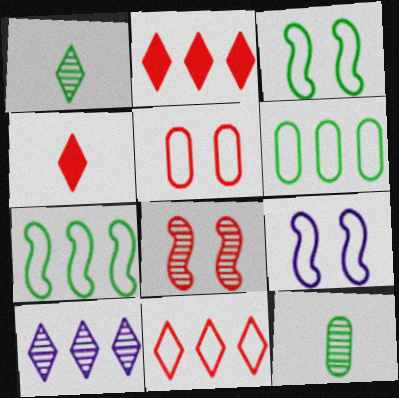[[2, 9, 12], 
[8, 10, 12]]